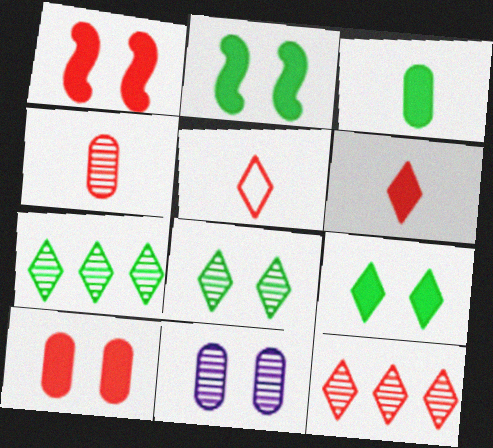[]